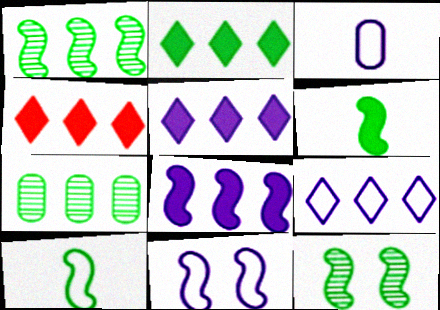[[2, 4, 5], 
[3, 4, 12], 
[3, 9, 11]]